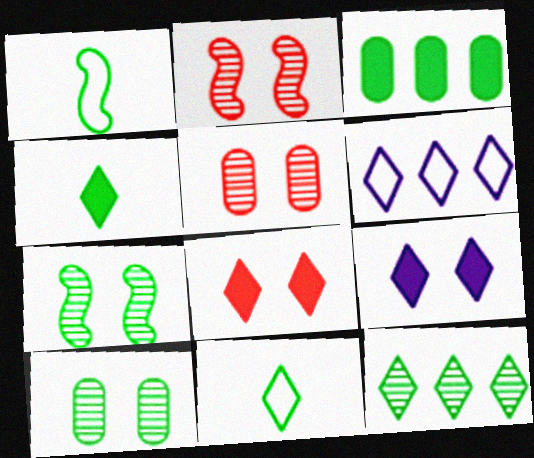[[3, 7, 11]]